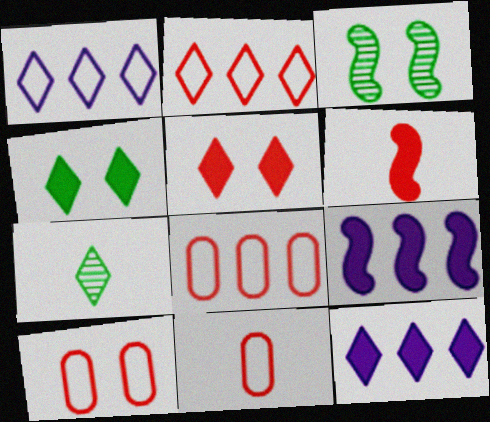[[1, 5, 7], 
[3, 11, 12], 
[7, 9, 10], 
[8, 10, 11]]